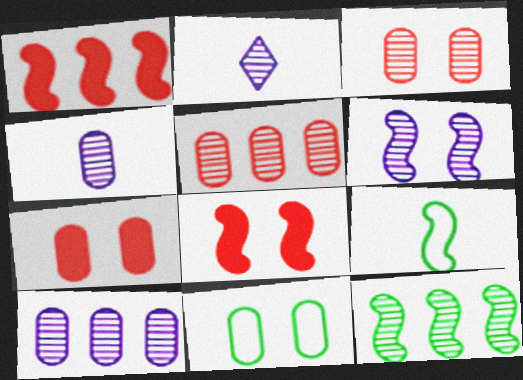[[1, 2, 11], 
[1, 6, 9], 
[2, 3, 12], 
[2, 6, 10]]